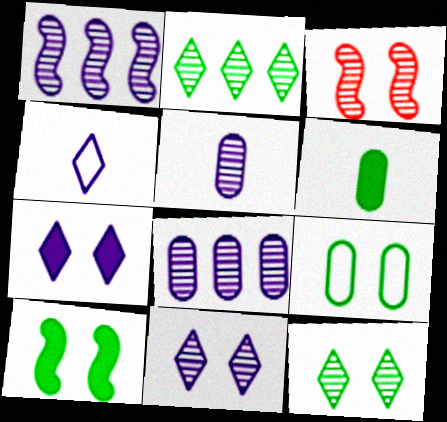[[1, 5, 11], 
[2, 3, 5], 
[3, 7, 9], 
[9, 10, 12]]